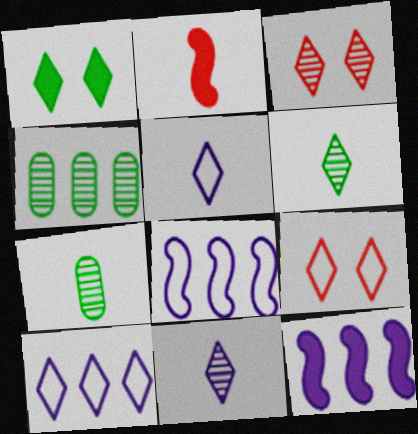[[2, 5, 7], 
[7, 9, 12]]